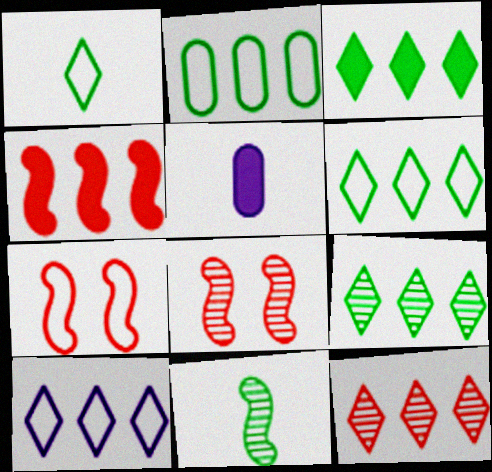[[3, 6, 9], 
[3, 10, 12], 
[5, 6, 8], 
[5, 7, 9]]